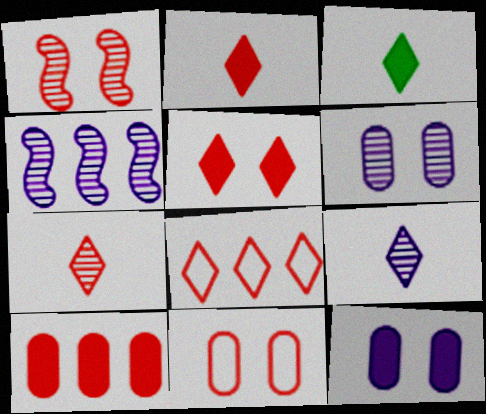[[1, 5, 11], 
[3, 4, 11], 
[4, 6, 9], 
[5, 7, 8]]